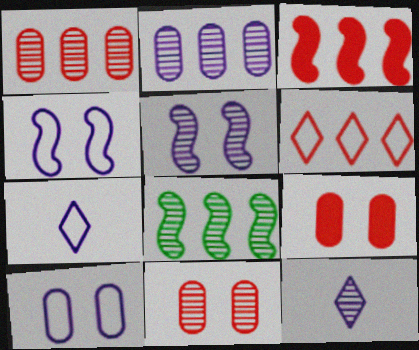[[1, 3, 6], 
[2, 5, 12], 
[7, 8, 9], 
[8, 11, 12]]